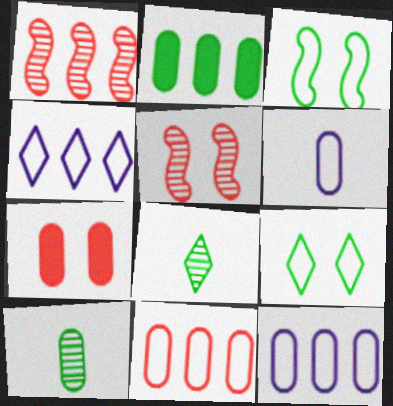[[1, 2, 4], 
[2, 3, 8], 
[7, 10, 12]]